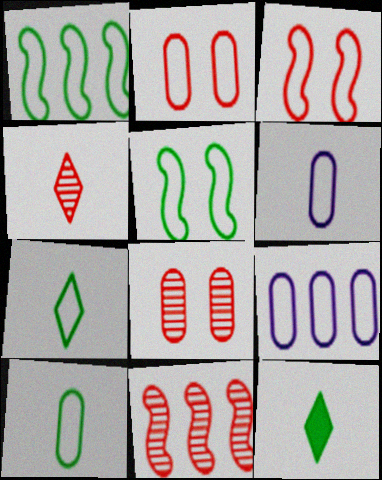[[2, 9, 10], 
[3, 7, 9], 
[4, 8, 11]]